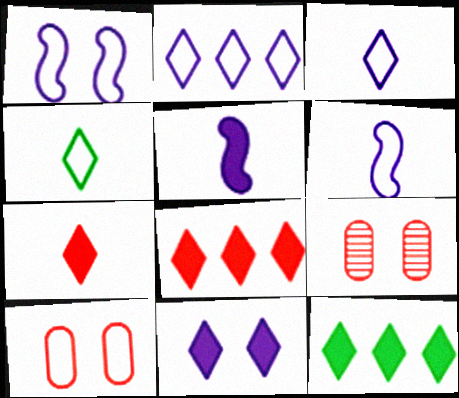[[6, 9, 12], 
[7, 11, 12]]